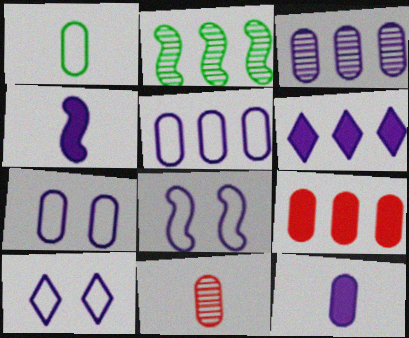[[1, 11, 12], 
[3, 4, 10], 
[3, 7, 12], 
[7, 8, 10]]